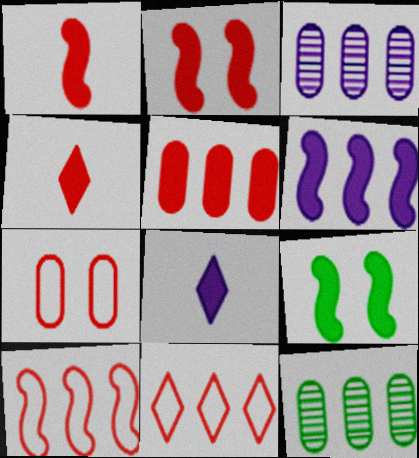[[1, 6, 9], 
[2, 4, 5], 
[5, 8, 9], 
[6, 11, 12]]